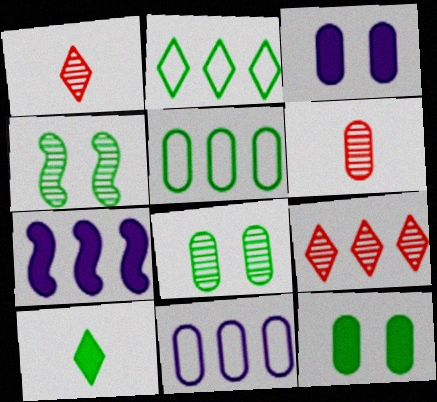[[3, 5, 6], 
[4, 5, 10], 
[5, 7, 9], 
[6, 11, 12]]